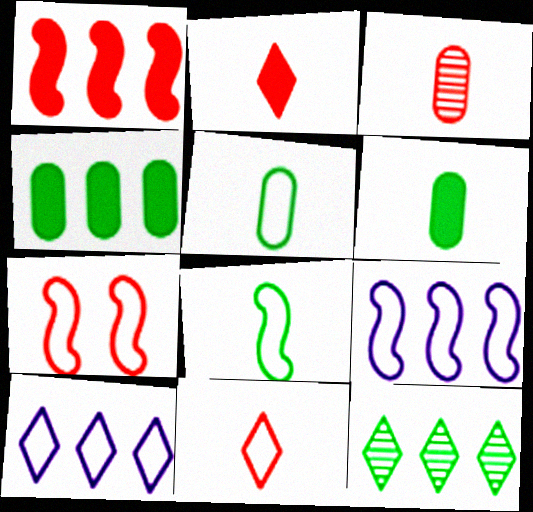[[5, 7, 10], 
[7, 8, 9]]